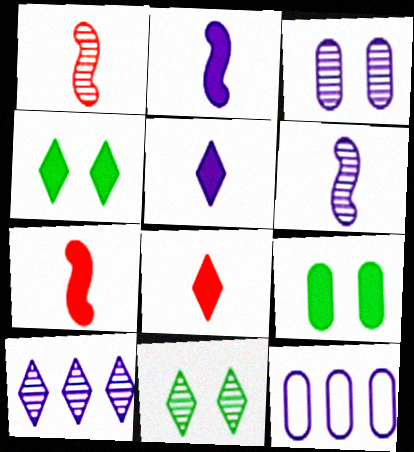[[1, 4, 12], 
[3, 6, 10], 
[7, 11, 12]]